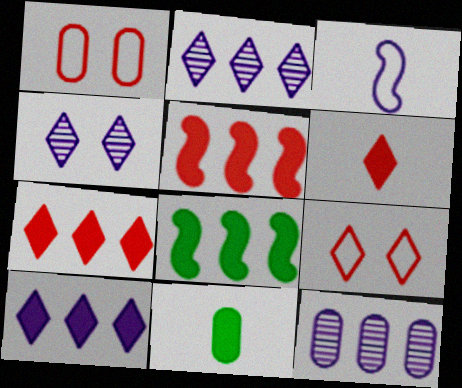[[1, 11, 12]]